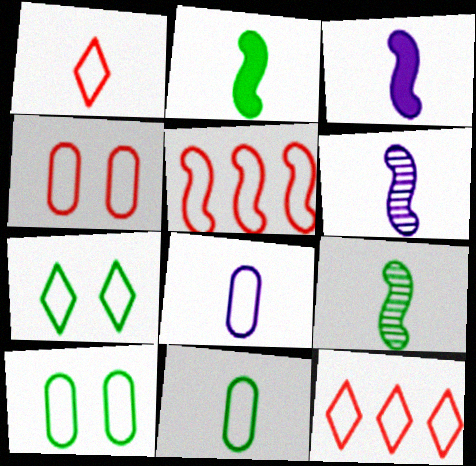[[1, 4, 5], 
[5, 7, 8]]